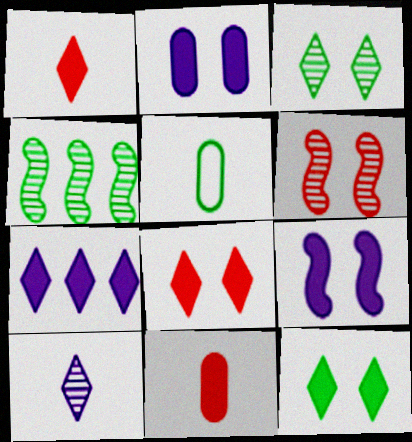[[1, 7, 12], 
[4, 5, 12], 
[5, 6, 7]]